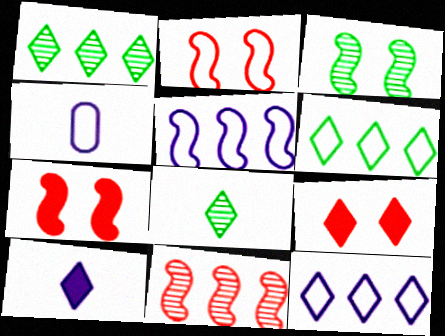[[1, 4, 7], 
[2, 4, 6], 
[8, 9, 12]]